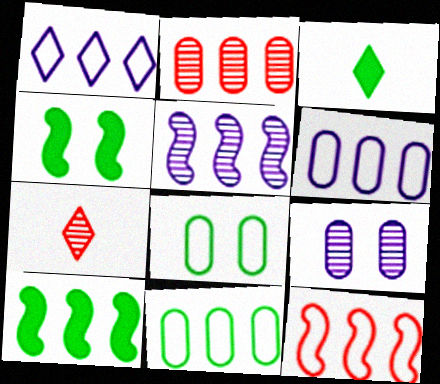[[1, 2, 10], 
[1, 11, 12], 
[3, 9, 12], 
[4, 6, 7], 
[5, 10, 12]]